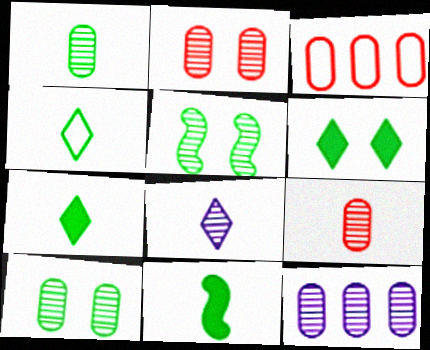[[1, 2, 12], 
[1, 4, 11], 
[9, 10, 12]]